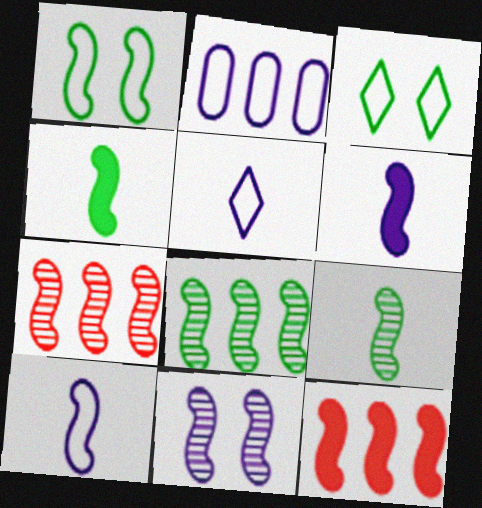[[1, 4, 8], 
[1, 6, 7], 
[7, 9, 11]]